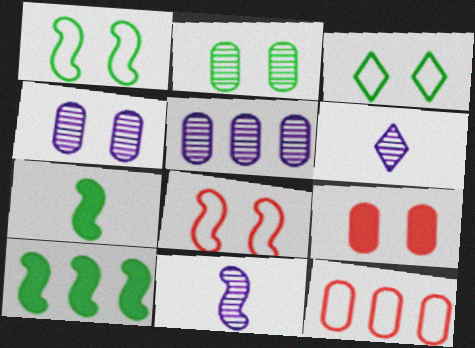[[8, 10, 11]]